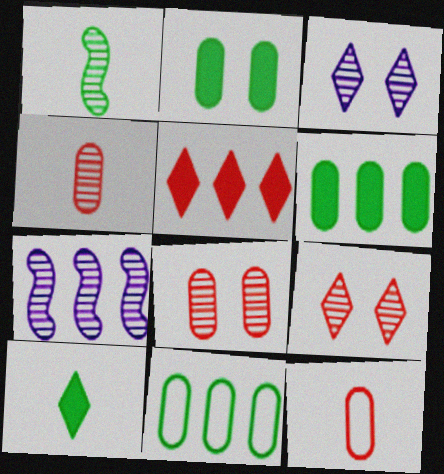[[5, 7, 11]]